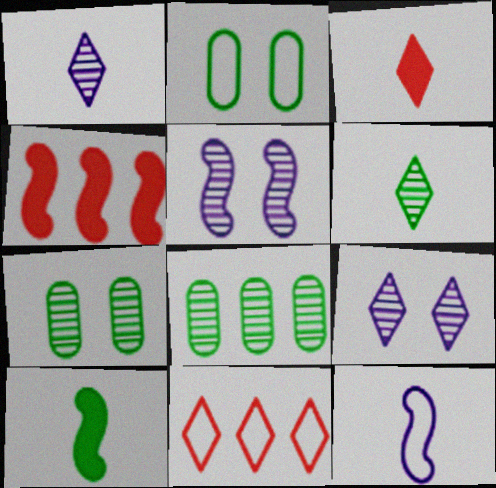[[1, 2, 4], 
[2, 11, 12]]